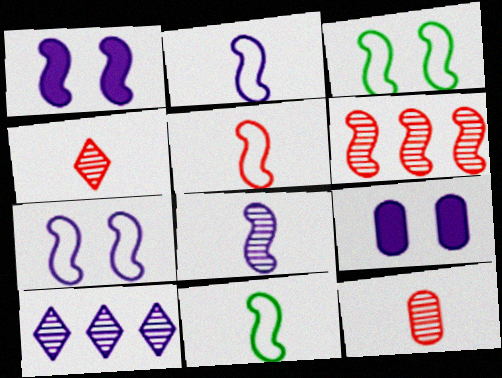[[1, 6, 11], 
[2, 5, 11], 
[2, 9, 10]]